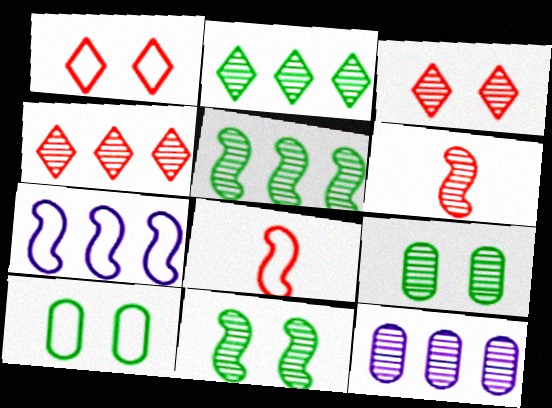[[4, 5, 12]]